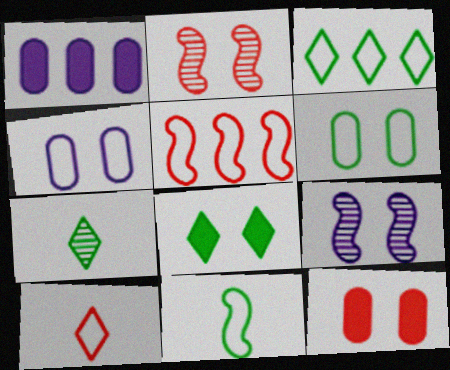[[2, 4, 8], 
[3, 6, 11], 
[3, 7, 8]]